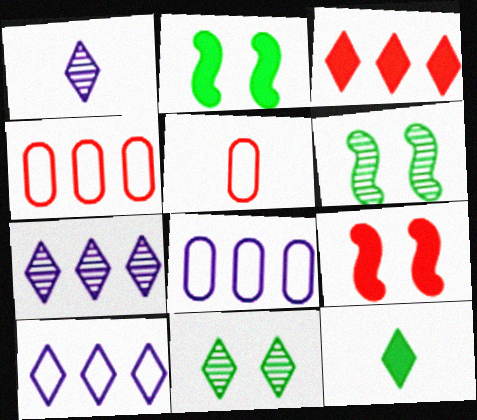[[1, 2, 4], 
[2, 5, 7]]